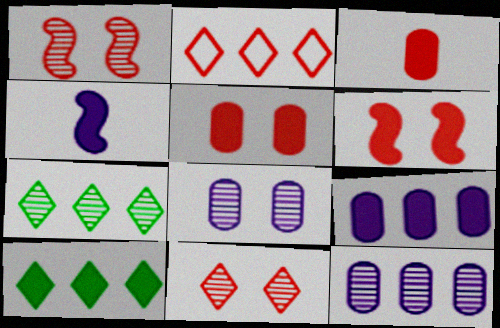[[1, 2, 3], 
[4, 5, 10]]